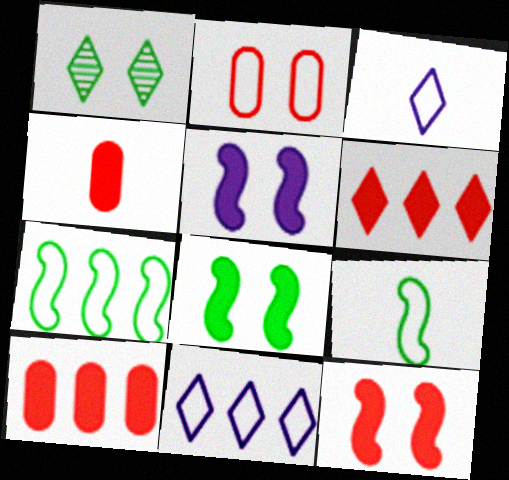[[1, 2, 5], 
[1, 3, 6], 
[2, 3, 7], 
[2, 9, 11], 
[4, 6, 12], 
[5, 8, 12]]